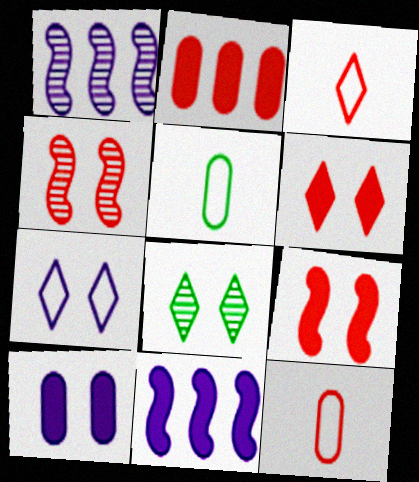[[1, 5, 6], 
[2, 3, 4], 
[6, 7, 8], 
[8, 11, 12]]